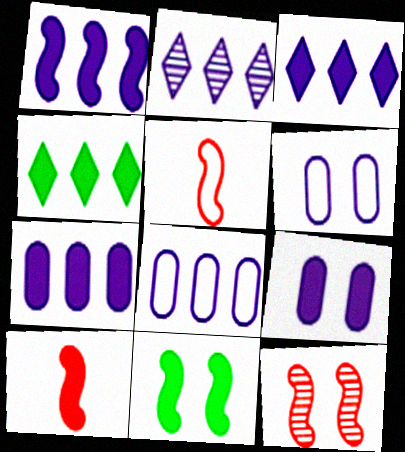[[1, 2, 8], 
[1, 3, 7], 
[1, 10, 11], 
[4, 9, 10]]